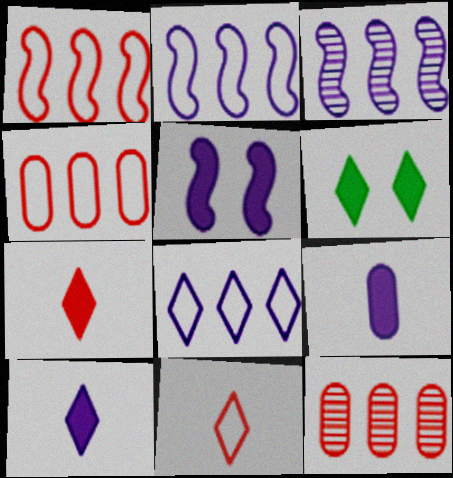[]